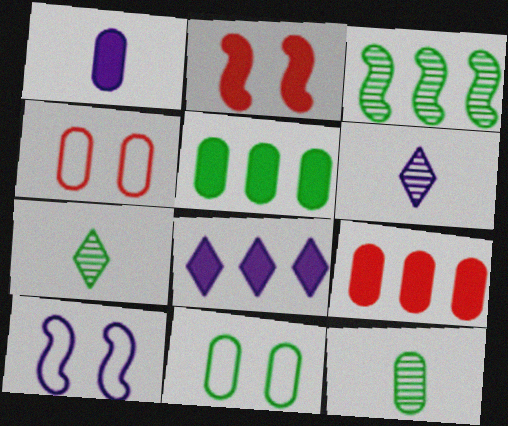[[5, 11, 12], 
[7, 9, 10]]